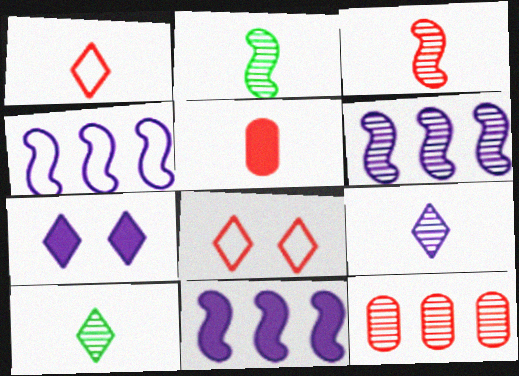[[1, 3, 5], 
[4, 6, 11]]